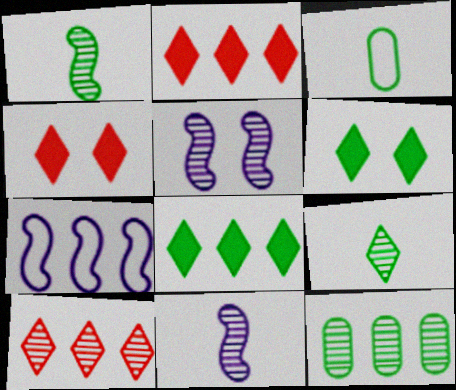[[2, 3, 5], 
[2, 7, 12]]